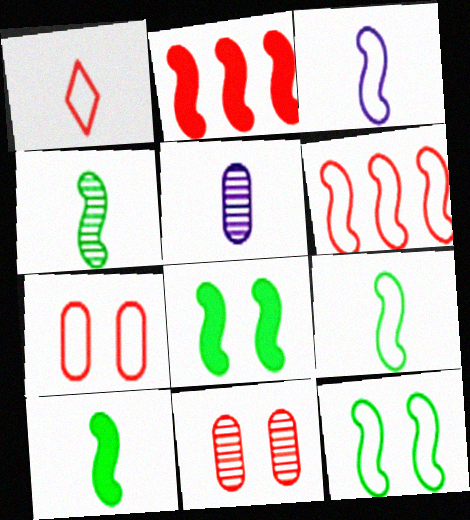[[1, 2, 11], 
[1, 5, 10], 
[1, 6, 7], 
[3, 6, 12], 
[4, 9, 10]]